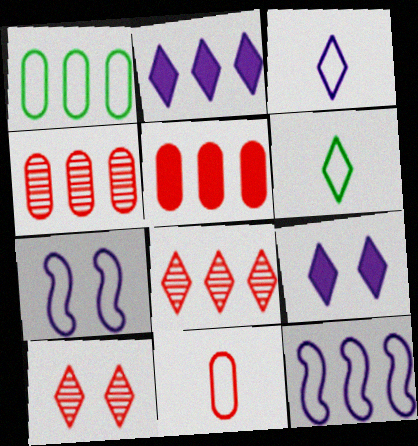[[2, 6, 10], 
[6, 8, 9]]